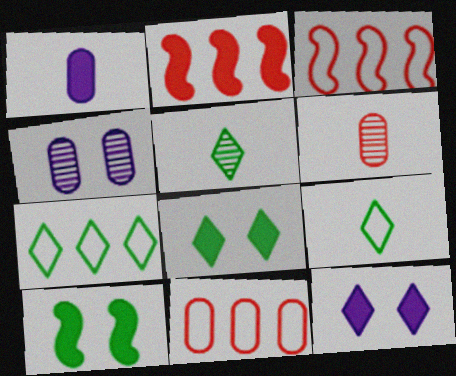[[1, 2, 8], 
[2, 4, 9], 
[5, 7, 8]]